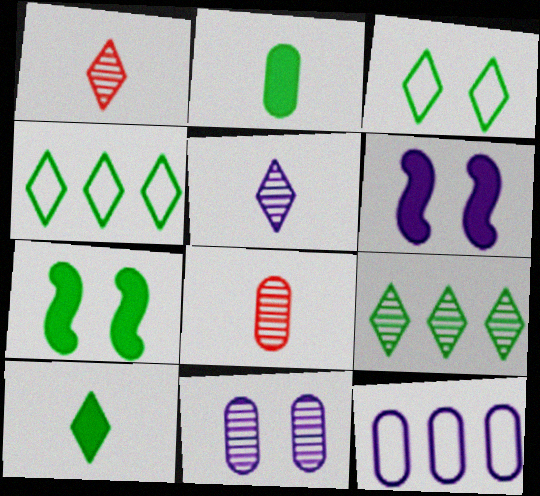[[1, 7, 12], 
[3, 9, 10], 
[4, 6, 8], 
[5, 6, 12]]